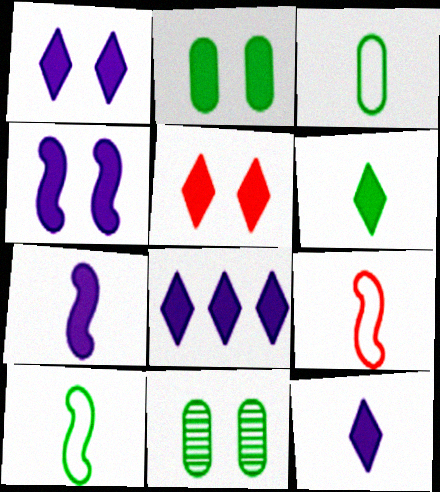[[1, 8, 12], 
[2, 4, 5], 
[5, 6, 8], 
[8, 9, 11]]